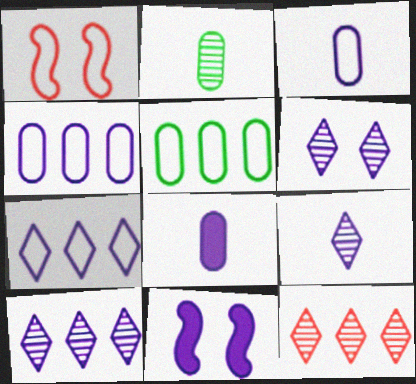[[3, 10, 11], 
[4, 9, 11], 
[6, 9, 10]]